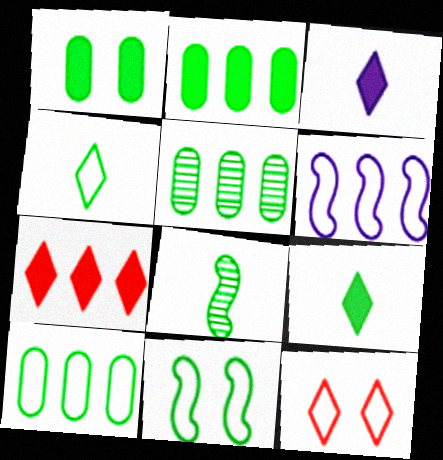[[2, 5, 10], 
[4, 10, 11], 
[5, 6, 7], 
[5, 9, 11]]